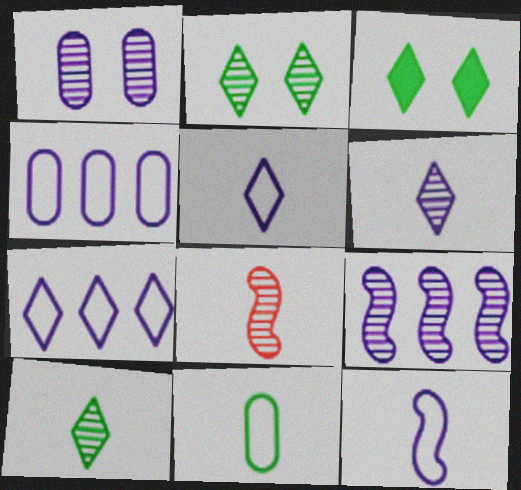[[1, 6, 9], 
[3, 4, 8]]